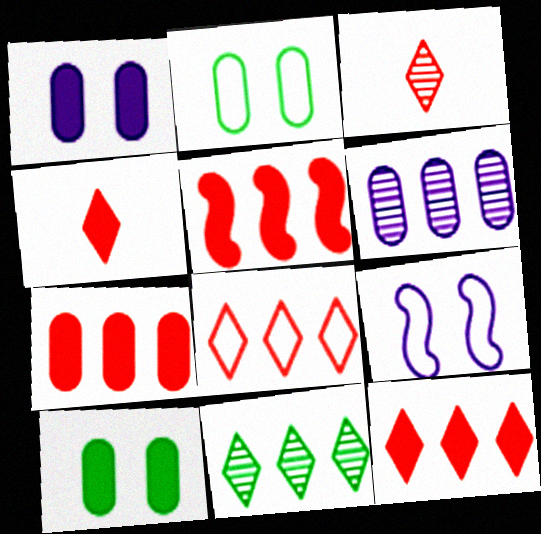[[5, 7, 12]]